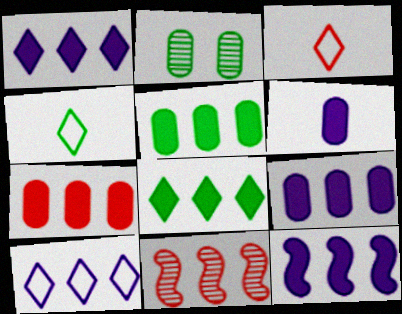[[1, 9, 12], 
[2, 3, 12], 
[5, 7, 9], 
[5, 10, 11], 
[7, 8, 12]]